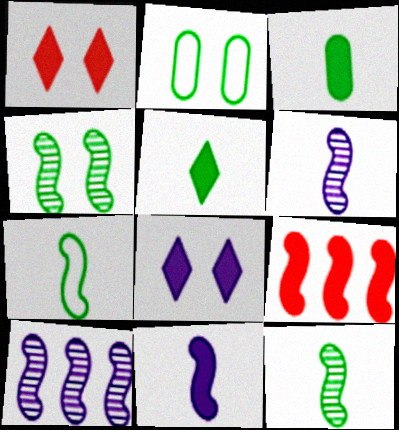[[3, 8, 9]]